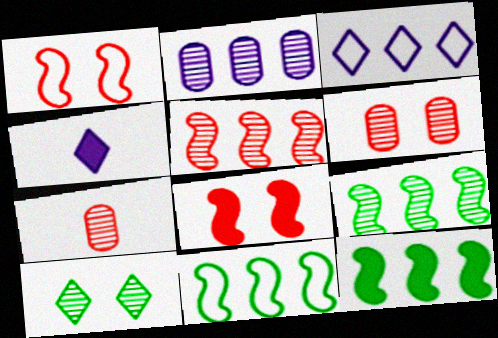[[4, 6, 11], 
[9, 11, 12]]